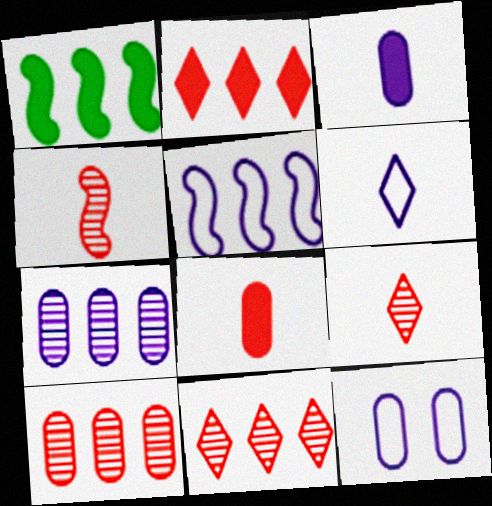[[1, 9, 12], 
[3, 7, 12], 
[5, 6, 12]]